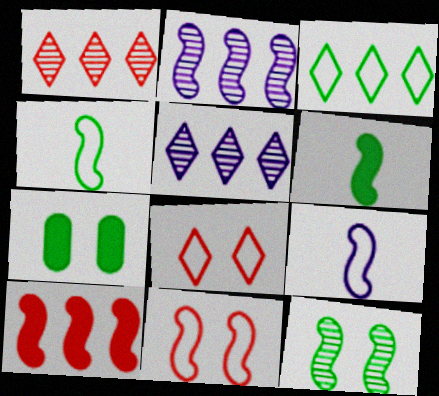[[1, 7, 9], 
[2, 6, 11], 
[9, 10, 12]]